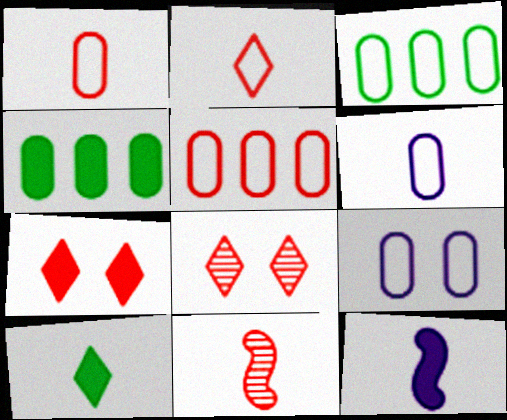[[1, 3, 9], 
[3, 8, 12], 
[4, 7, 12], 
[5, 7, 11], 
[6, 10, 11]]